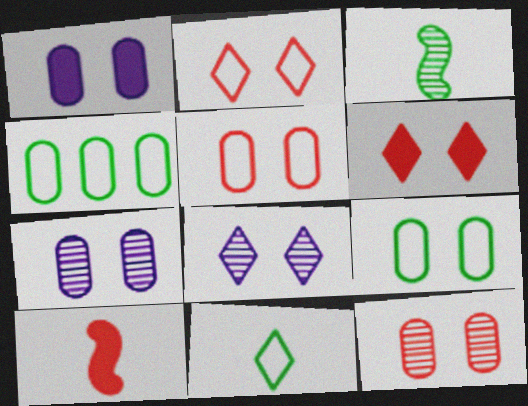[[1, 9, 12], 
[4, 8, 10]]